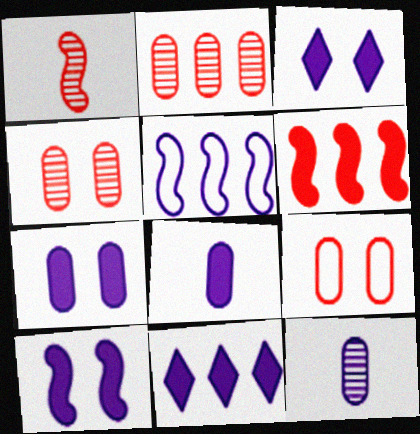[[3, 5, 12], 
[3, 7, 10], 
[8, 10, 11]]